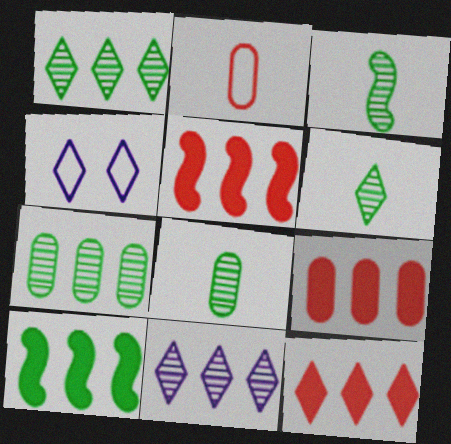[[3, 4, 9], 
[3, 6, 8], 
[4, 5, 8], 
[4, 6, 12], 
[5, 9, 12]]